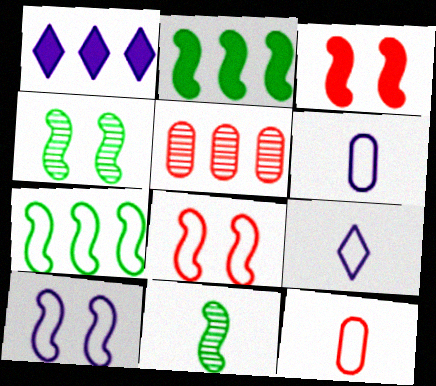[[1, 4, 12], 
[1, 5, 7], 
[3, 4, 10]]